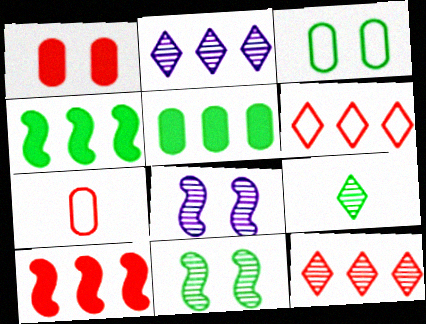[[3, 4, 9]]